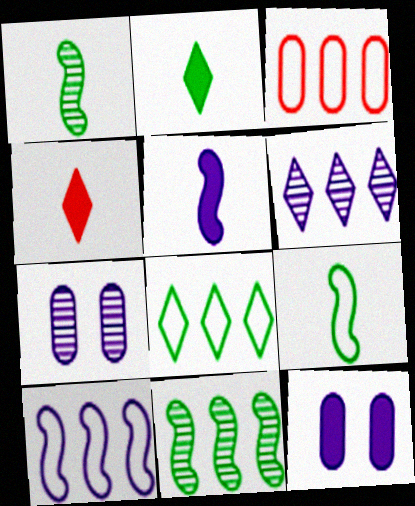[[3, 8, 10]]